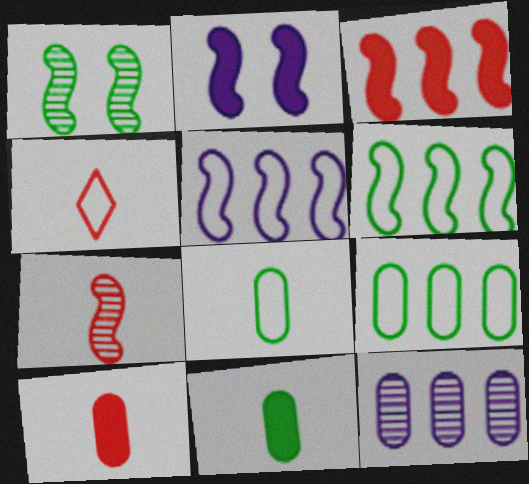[[2, 6, 7], 
[4, 7, 10]]